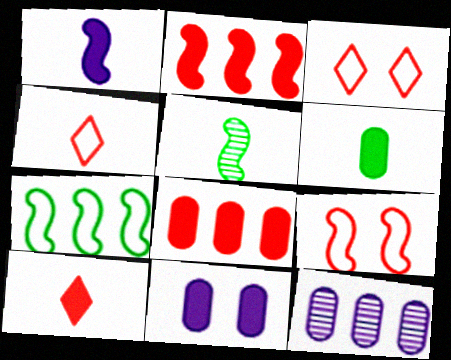[[1, 6, 10], 
[6, 8, 11]]